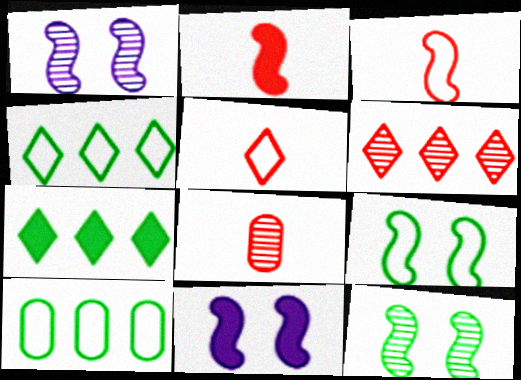[[2, 5, 8], 
[4, 8, 11]]